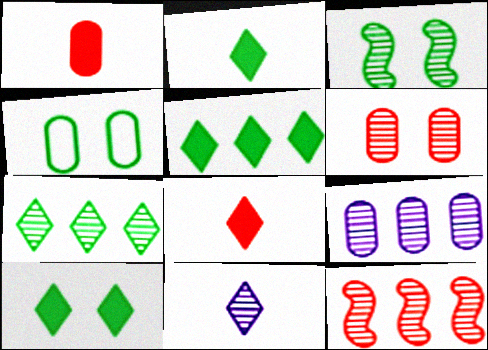[[1, 4, 9], 
[2, 5, 10], 
[3, 4, 10], 
[7, 9, 12]]